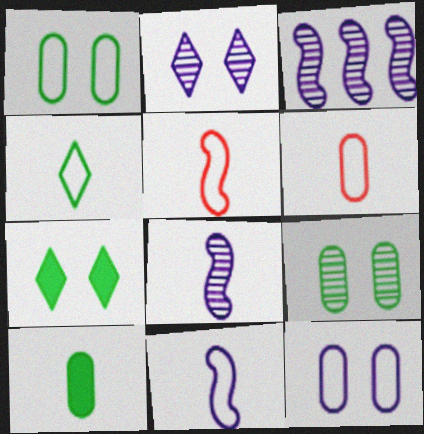[[3, 6, 7], 
[4, 6, 11]]